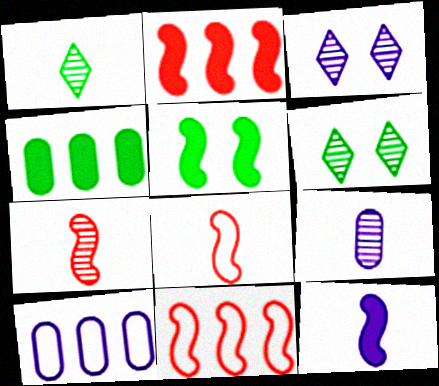[[1, 7, 9], 
[2, 5, 12], 
[3, 4, 8], 
[3, 10, 12]]